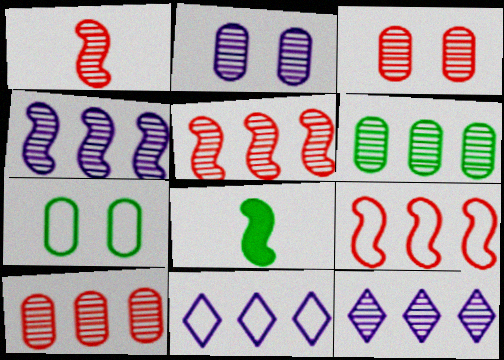[[3, 8, 11], 
[5, 6, 12]]